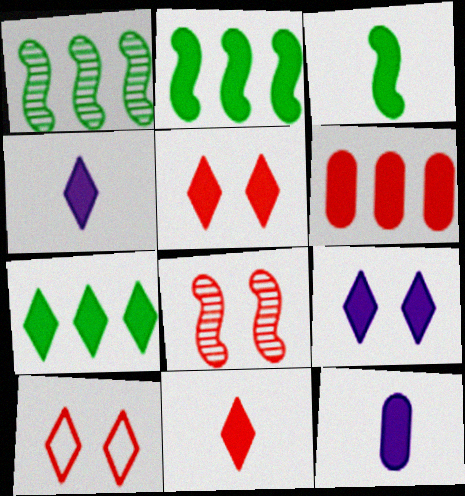[[1, 10, 12], 
[2, 5, 12], 
[3, 6, 9], 
[3, 11, 12], 
[4, 5, 7], 
[7, 9, 11]]